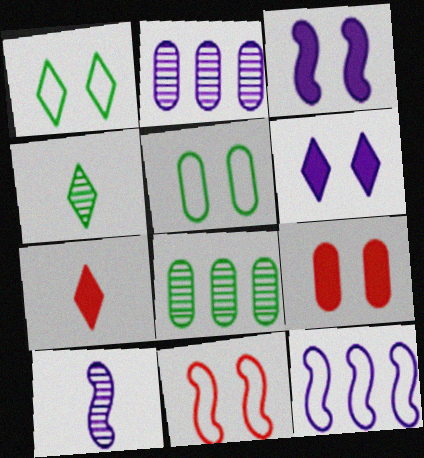[[3, 10, 12], 
[4, 9, 12]]